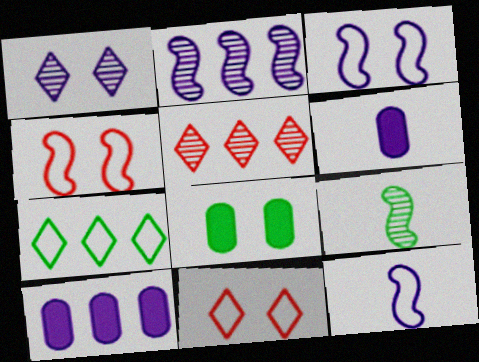[[1, 4, 8], 
[1, 10, 12], 
[5, 8, 12], 
[7, 8, 9], 
[9, 10, 11]]